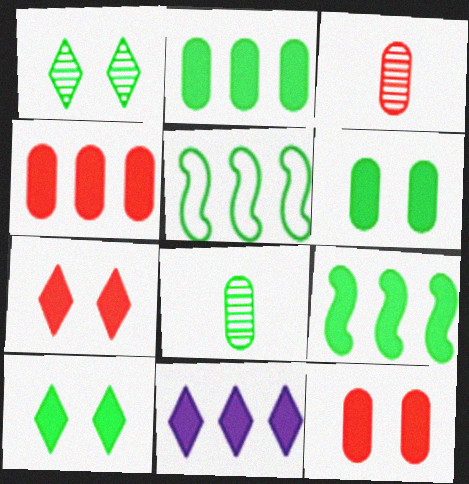[[4, 9, 11], 
[5, 8, 10]]